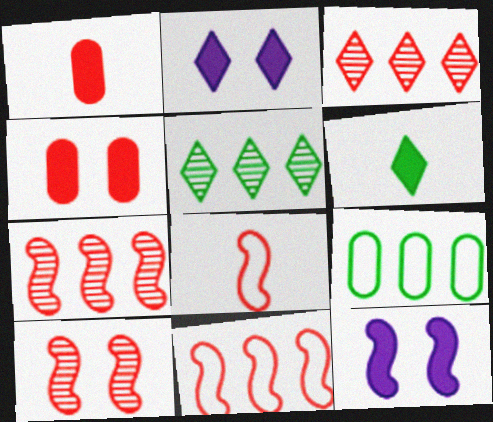[[3, 4, 8]]